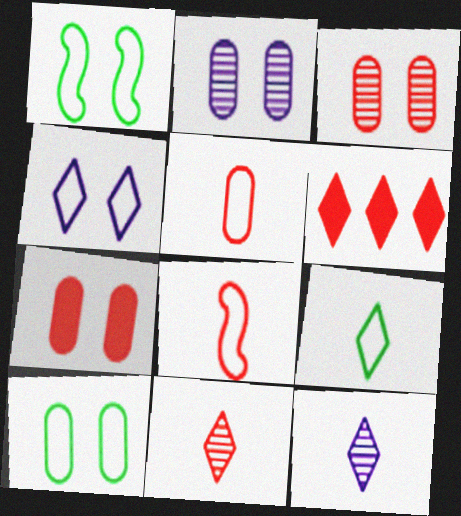[[2, 7, 10], 
[3, 6, 8]]